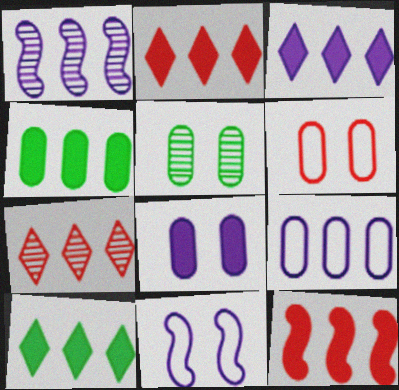[[1, 3, 9], 
[2, 3, 10], 
[3, 4, 12], 
[5, 6, 8]]